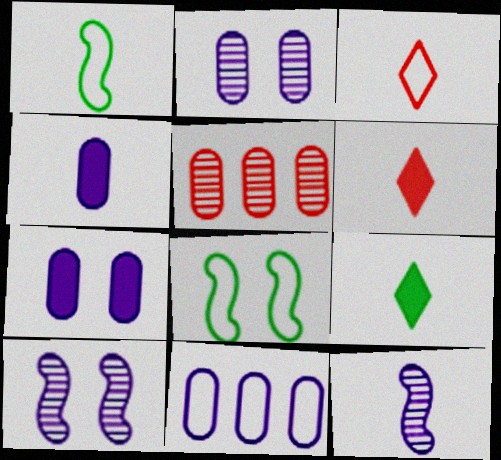[[2, 4, 11], 
[3, 8, 11]]